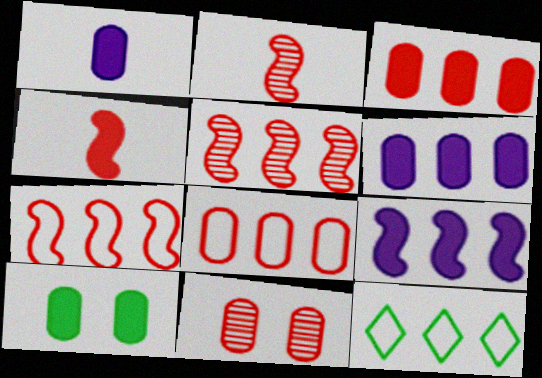[[1, 3, 10], 
[5, 6, 12]]